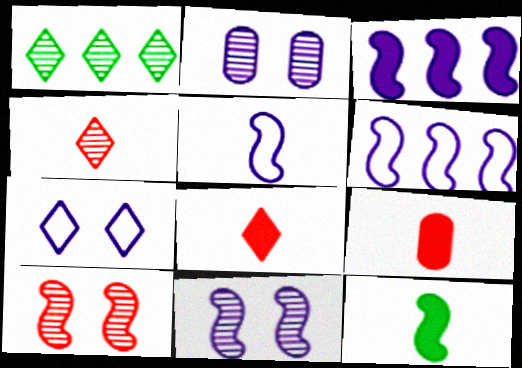[[1, 7, 8], 
[3, 5, 11], 
[6, 10, 12]]